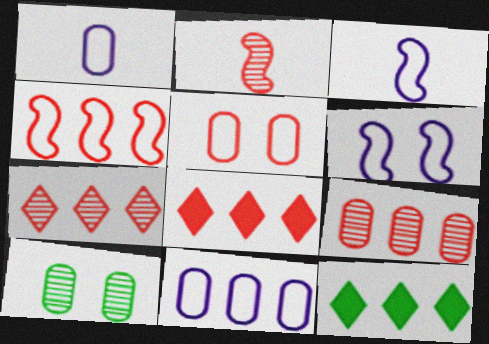[[2, 5, 8], 
[3, 8, 10], 
[4, 8, 9]]